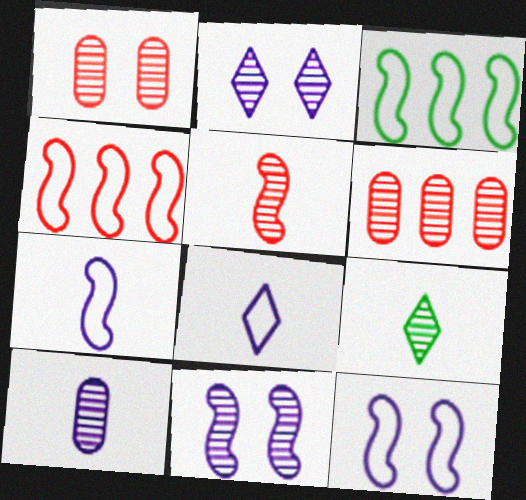[[5, 9, 10], 
[6, 9, 11]]